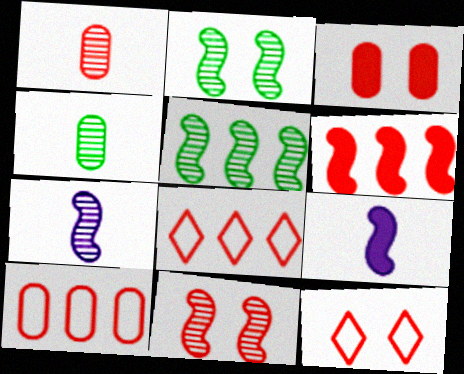[[1, 3, 10], 
[1, 6, 12], 
[3, 11, 12], 
[5, 7, 11]]